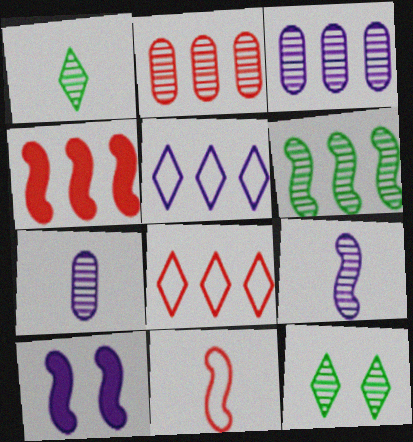[[2, 4, 8], 
[2, 9, 12], 
[5, 7, 10], 
[6, 10, 11]]